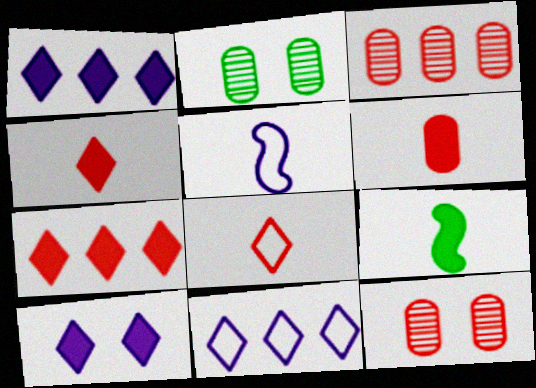[[2, 5, 7], 
[9, 11, 12]]